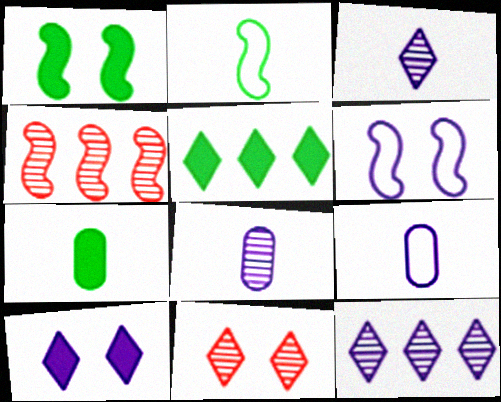[[1, 5, 7]]